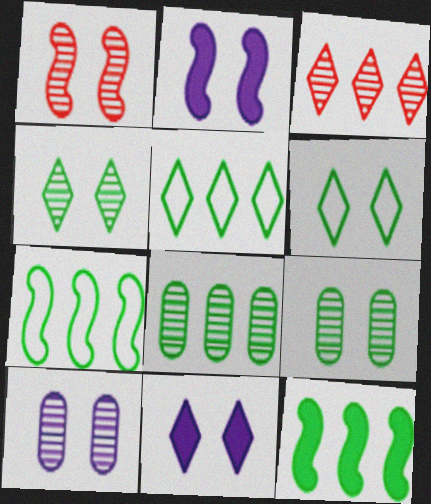[[1, 4, 10], 
[5, 8, 12]]